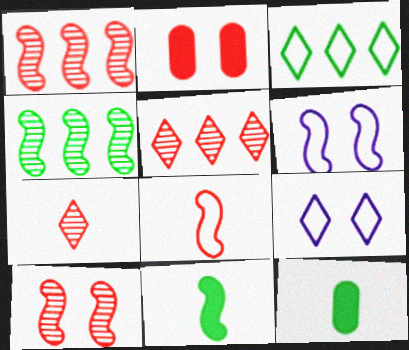[[1, 6, 11], 
[1, 9, 12], 
[2, 5, 8], 
[5, 6, 12]]